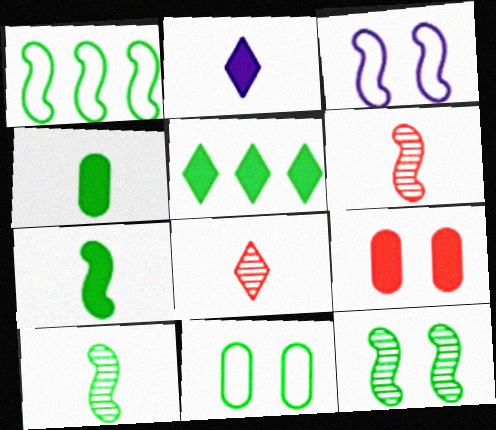[[1, 7, 12], 
[5, 10, 11]]